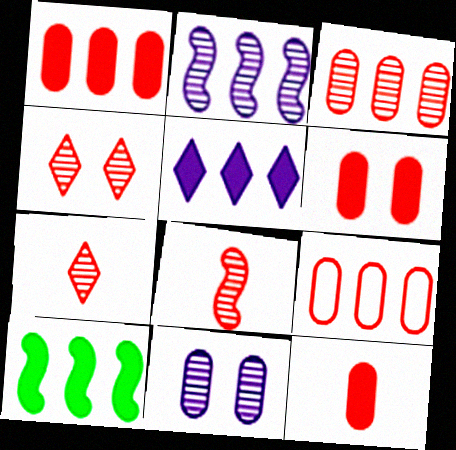[[1, 3, 9], 
[1, 5, 10], 
[1, 6, 12], 
[3, 4, 8]]